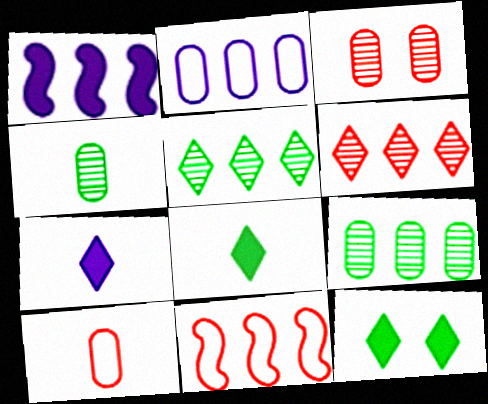[]